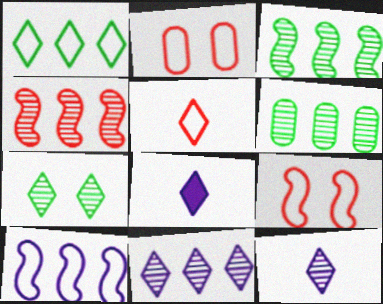[[2, 3, 8], 
[4, 6, 11], 
[6, 8, 9]]